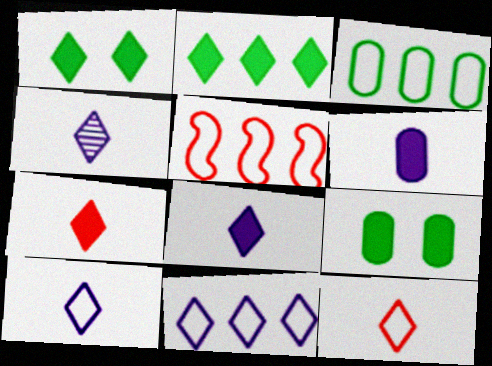[[3, 5, 11], 
[4, 5, 9], 
[4, 8, 10]]